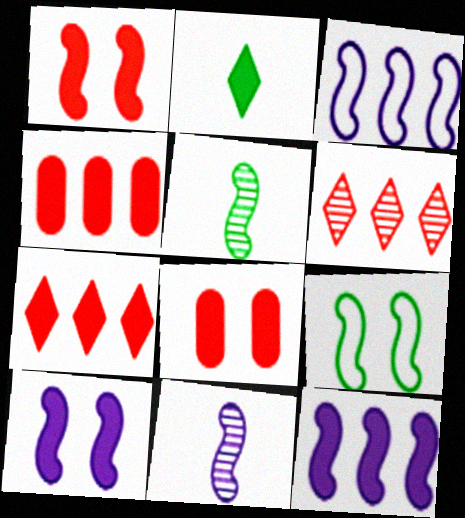[[1, 3, 5], 
[2, 4, 10], 
[2, 8, 12], 
[3, 10, 11]]